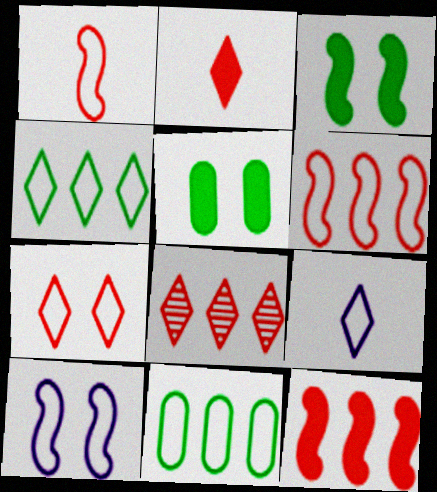[[2, 7, 8], 
[4, 7, 9]]